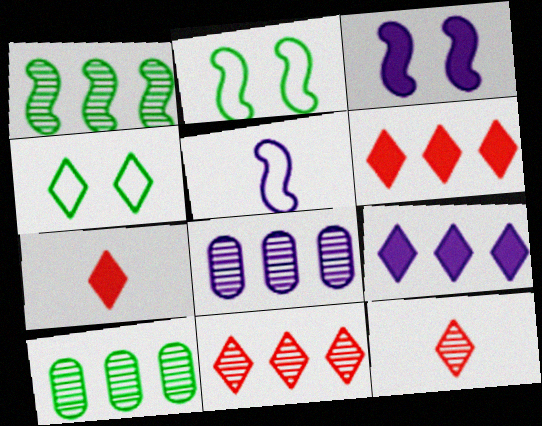[[1, 8, 11], 
[2, 7, 8], 
[4, 9, 12]]